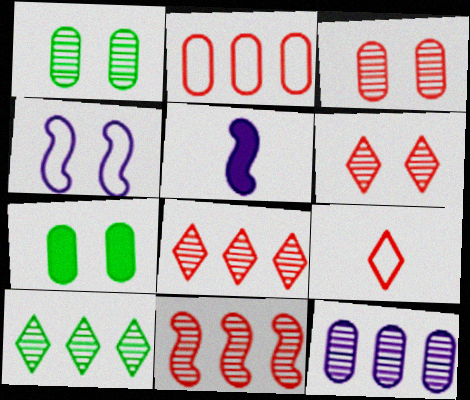[[4, 6, 7], 
[10, 11, 12]]